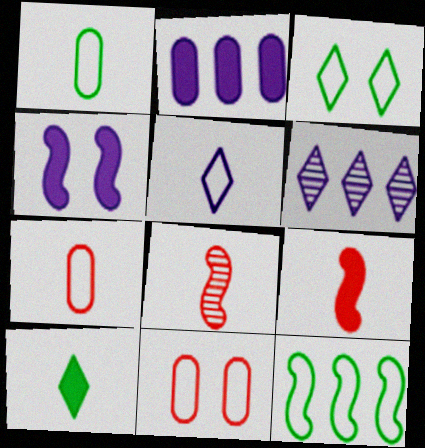[[1, 3, 12], 
[2, 3, 8], 
[4, 8, 12], 
[5, 11, 12]]